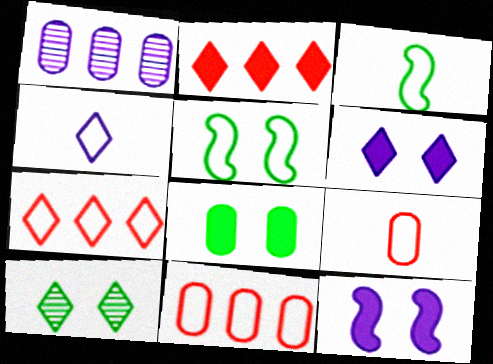[[1, 4, 12], 
[1, 8, 9], 
[2, 4, 10], 
[3, 4, 9], 
[4, 5, 11], 
[5, 8, 10]]